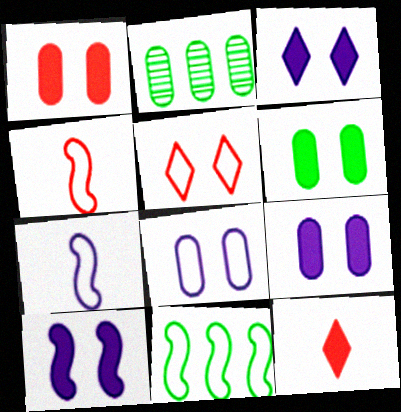[[1, 6, 9], 
[2, 3, 4], 
[3, 9, 10]]